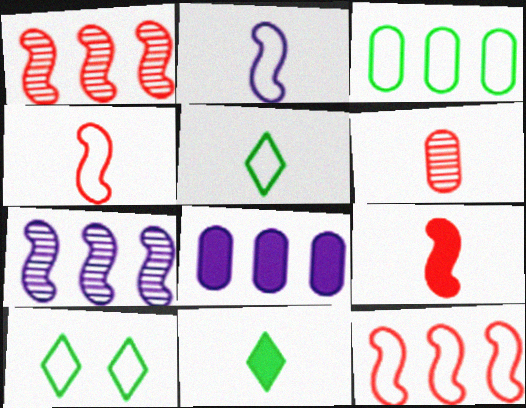[[2, 6, 11]]